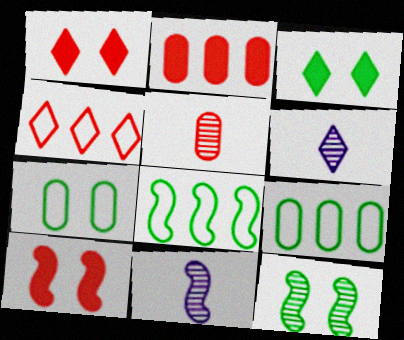[[1, 9, 11], 
[3, 4, 6], 
[3, 7, 12], 
[4, 5, 10], 
[6, 9, 10], 
[8, 10, 11]]